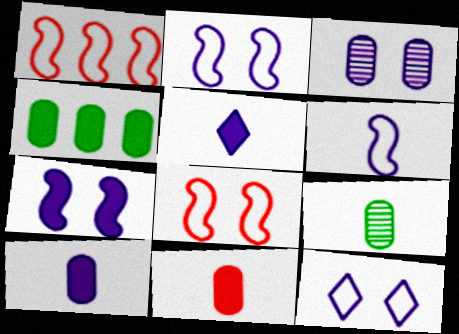[[3, 7, 12]]